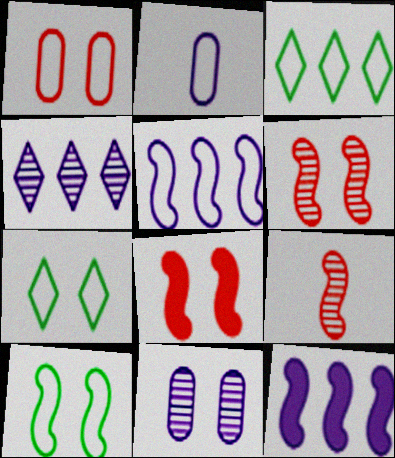[[7, 8, 11], 
[9, 10, 12]]